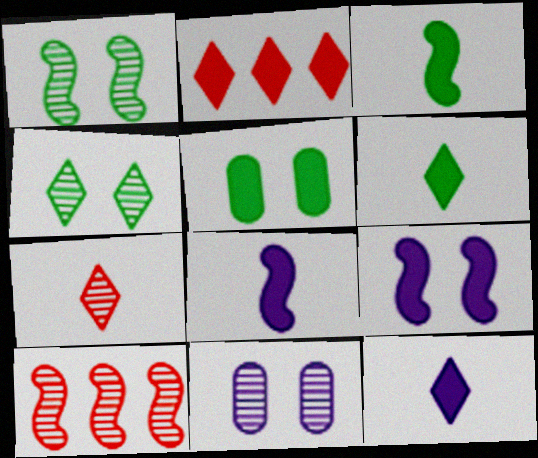[[2, 5, 8]]